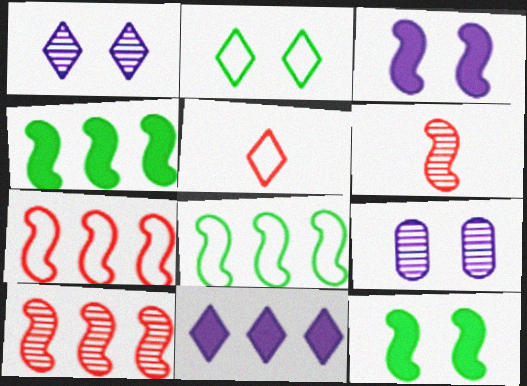[[3, 6, 8], 
[4, 5, 9]]